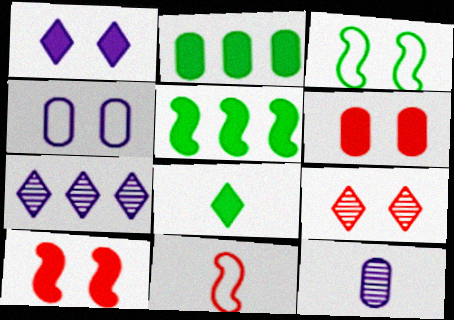[[8, 11, 12]]